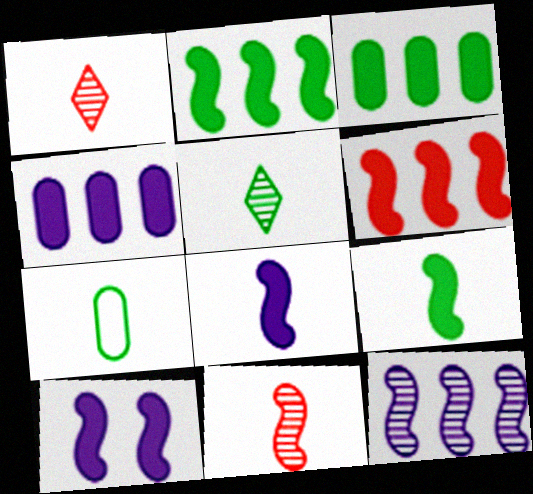[[1, 7, 8], 
[5, 7, 9], 
[6, 9, 10]]